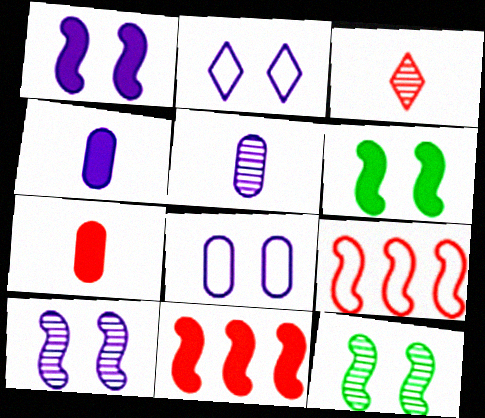[]